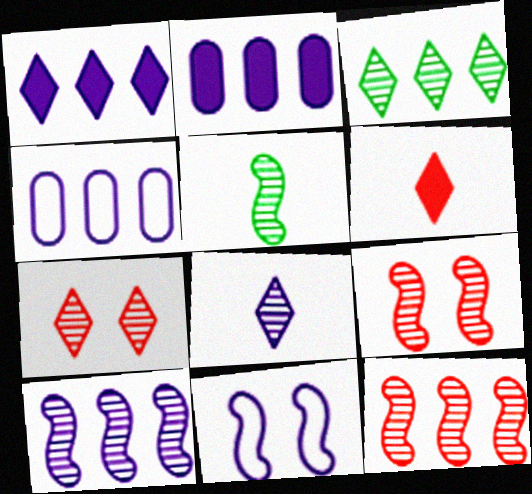[[1, 4, 10], 
[2, 8, 11], 
[3, 7, 8], 
[5, 9, 10]]